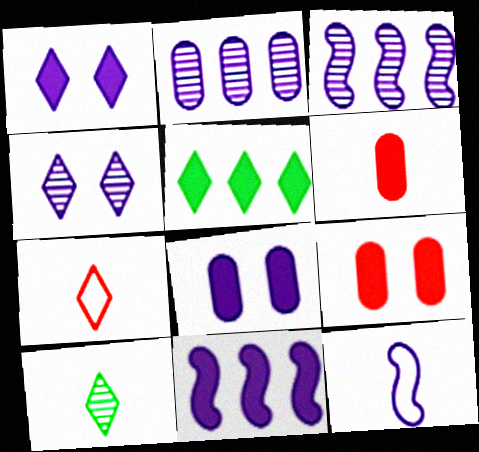[[1, 2, 12], 
[4, 5, 7], 
[6, 10, 12]]